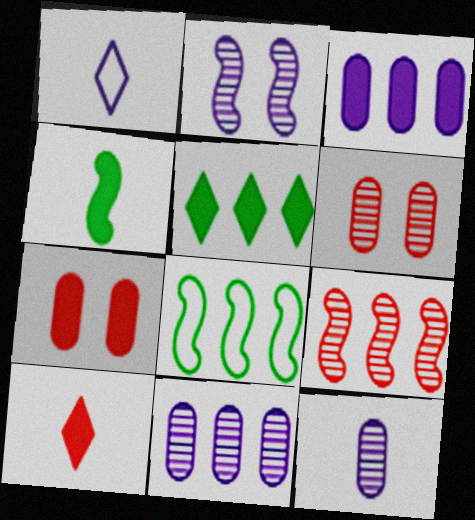[[1, 2, 3]]